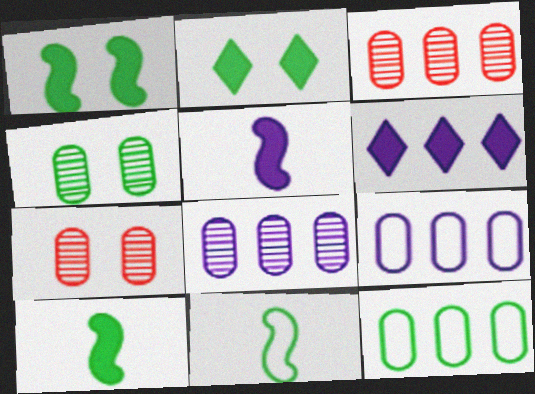[[6, 7, 11]]